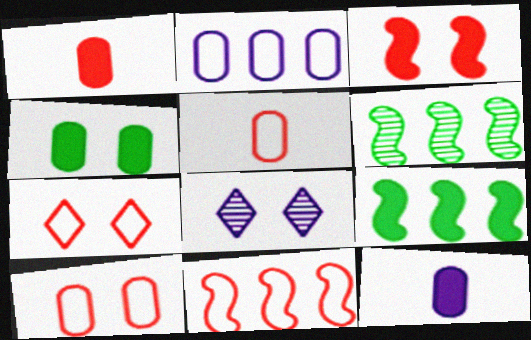[[5, 7, 11], 
[5, 8, 9], 
[6, 7, 12]]